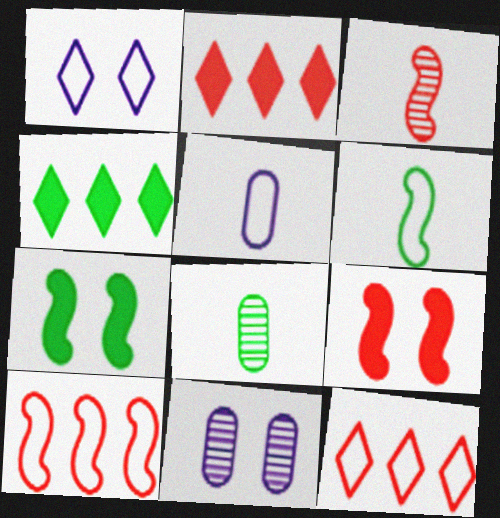[[2, 6, 11], 
[3, 9, 10]]